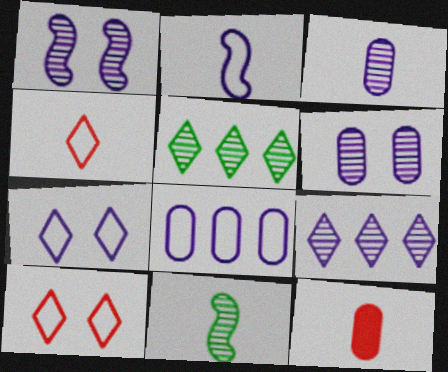[[1, 3, 9], 
[2, 7, 8]]